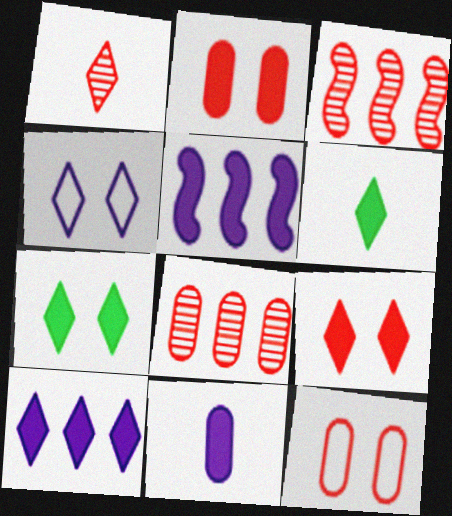[[2, 5, 6], 
[6, 9, 10]]